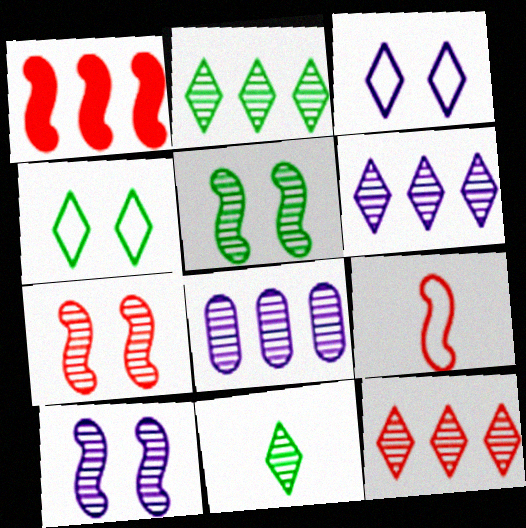[[1, 7, 9], 
[2, 6, 12], 
[5, 7, 10], 
[7, 8, 11]]